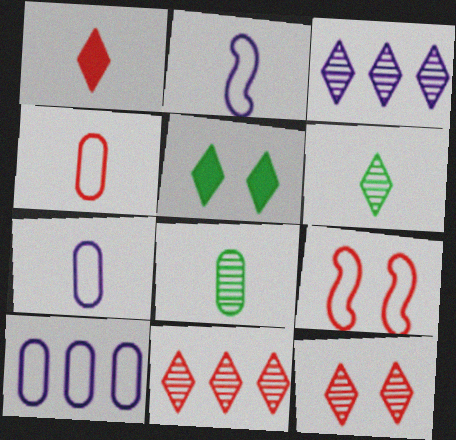[[1, 2, 8], 
[3, 6, 12]]